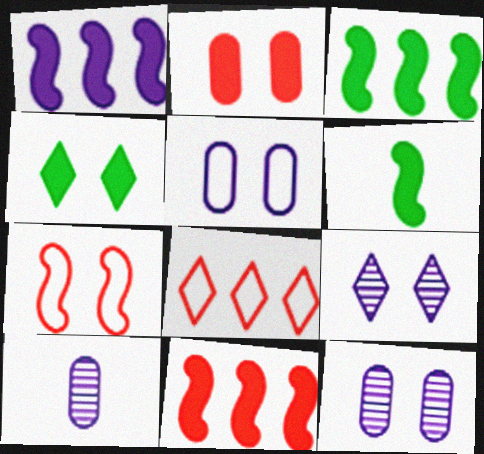[[1, 3, 11], 
[4, 7, 12], 
[6, 8, 12]]